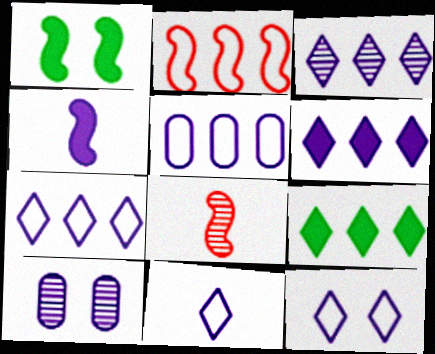[[3, 6, 7], 
[4, 7, 10], 
[7, 11, 12]]